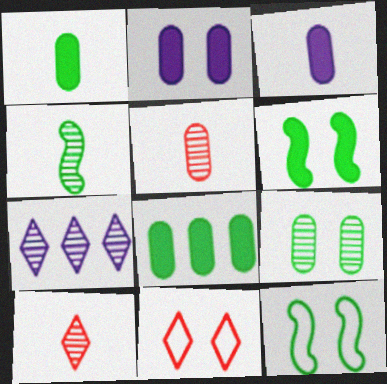[]